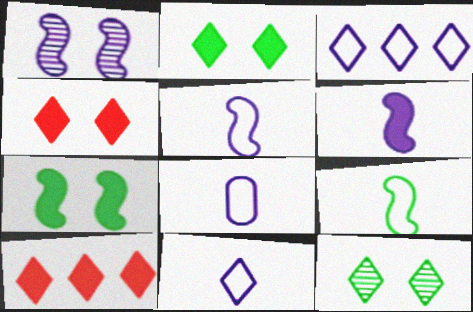[[5, 8, 11], 
[10, 11, 12]]